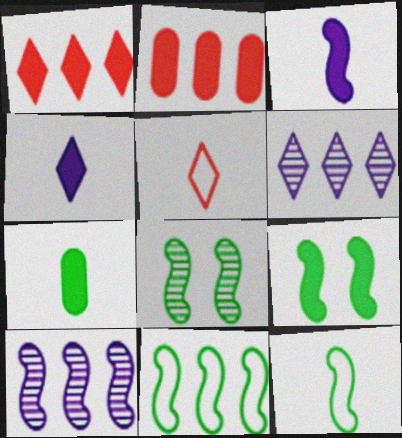[[2, 4, 9], 
[2, 6, 11]]